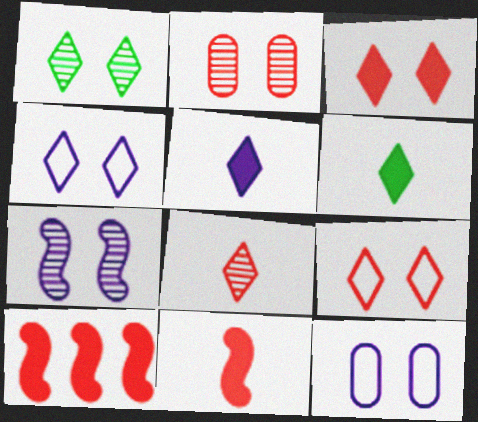[[1, 2, 7], 
[1, 3, 4]]